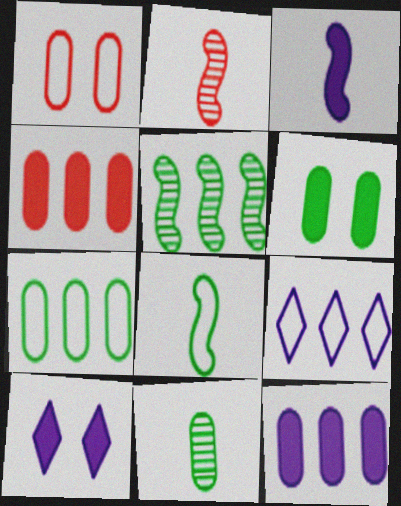[[1, 8, 9], 
[1, 11, 12], 
[2, 3, 8], 
[2, 6, 9], 
[2, 7, 10], 
[3, 10, 12], 
[4, 5, 9], 
[6, 7, 11]]